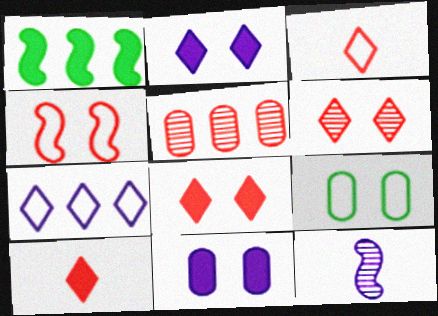[[1, 4, 12], 
[1, 5, 7], 
[1, 10, 11], 
[4, 5, 10], 
[7, 11, 12]]